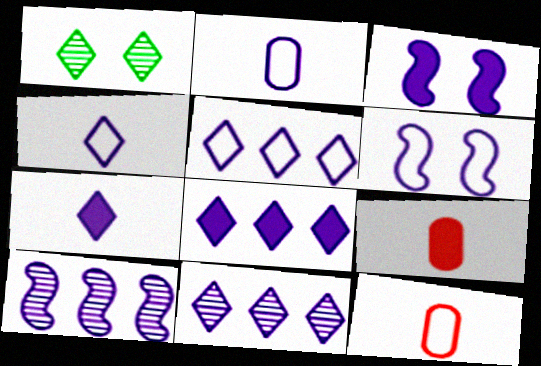[[2, 3, 11], 
[2, 5, 6], 
[5, 8, 11]]